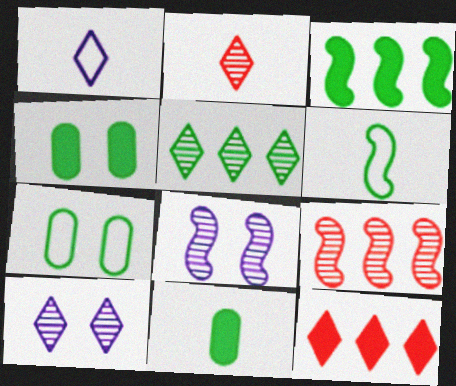[[1, 4, 9], 
[2, 5, 10], 
[4, 5, 6]]